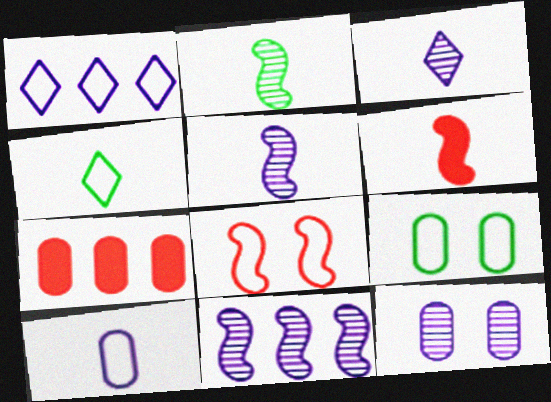[[3, 11, 12]]